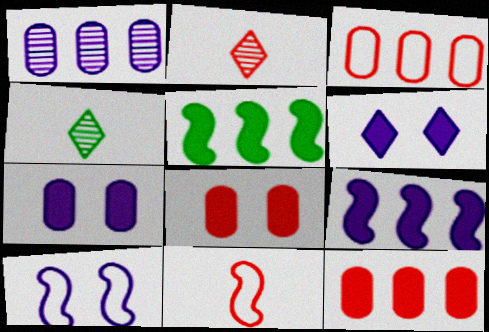[[4, 10, 12]]